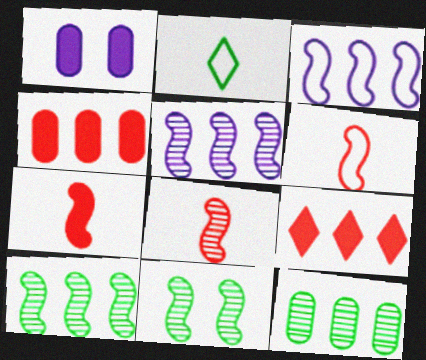[[3, 7, 11], 
[3, 9, 12], 
[5, 8, 11], 
[6, 7, 8]]